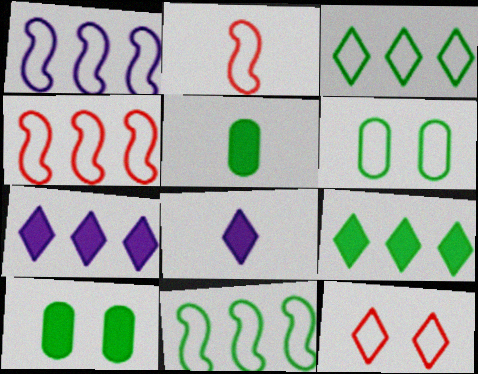[[1, 4, 11]]